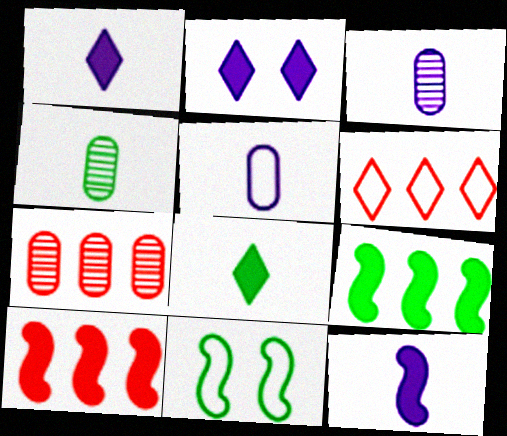[[1, 7, 11], 
[5, 6, 11], 
[6, 7, 10]]